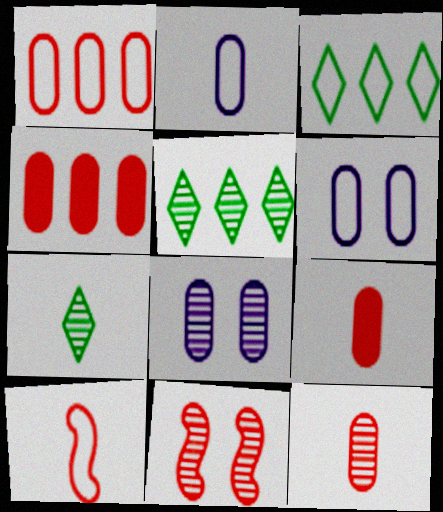[[3, 6, 10]]